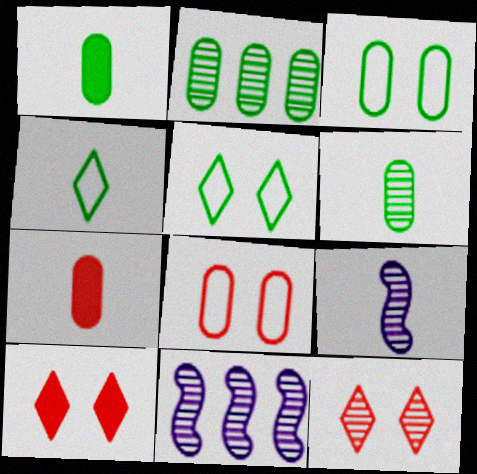[[1, 2, 3], 
[2, 9, 12], 
[4, 7, 9], 
[5, 7, 11], 
[6, 11, 12]]